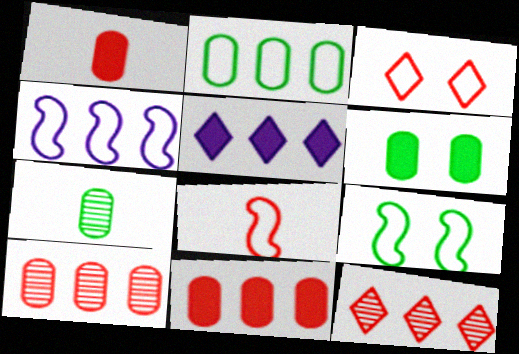[[2, 6, 7], 
[4, 8, 9]]